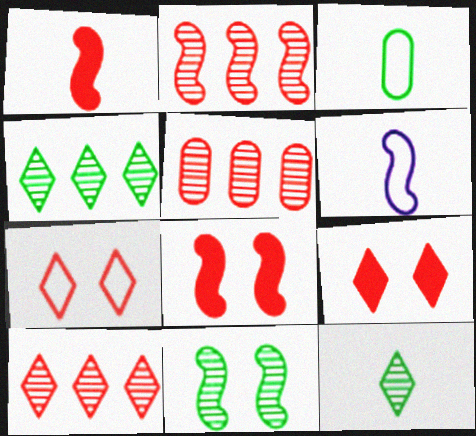[[1, 5, 7], 
[2, 5, 10]]